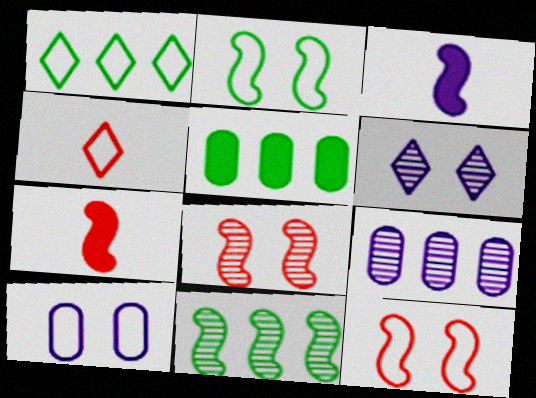[[1, 5, 11], 
[3, 11, 12]]